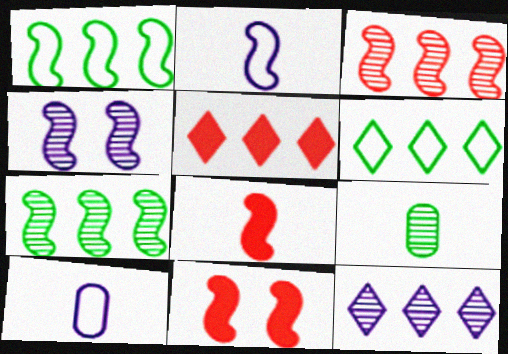[[1, 4, 8], 
[2, 7, 11], 
[5, 6, 12]]